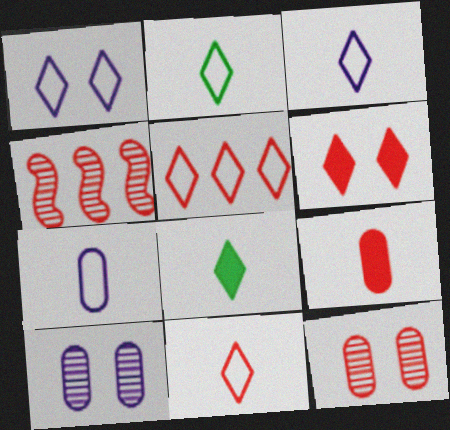[[1, 2, 5], 
[2, 3, 11]]